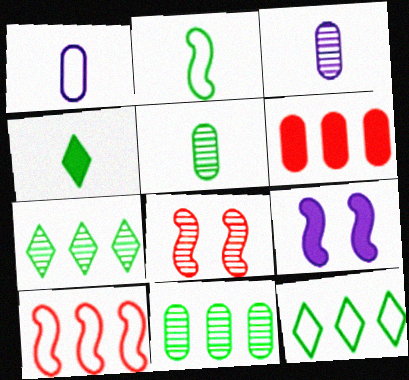[[2, 4, 5], 
[3, 7, 8], 
[4, 6, 9]]